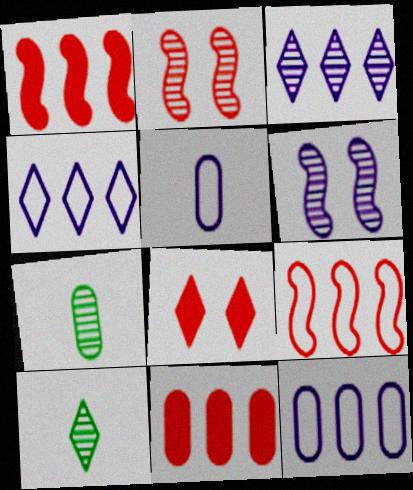[[2, 3, 7], 
[4, 8, 10]]